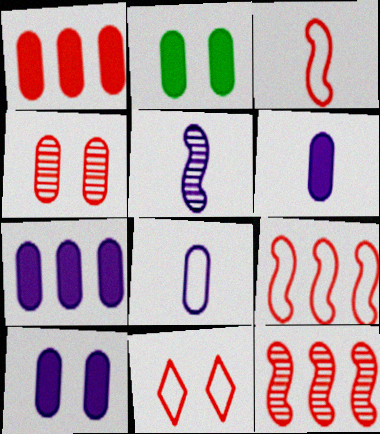[[1, 2, 6], 
[6, 7, 10]]